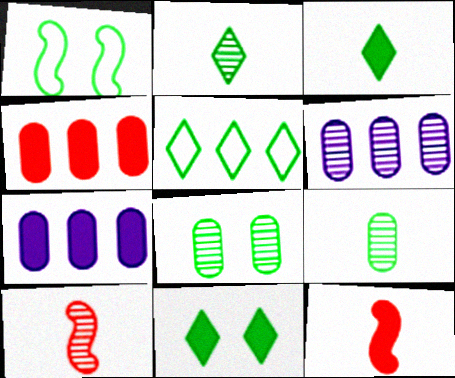[[1, 8, 11], 
[2, 5, 11], 
[7, 11, 12]]